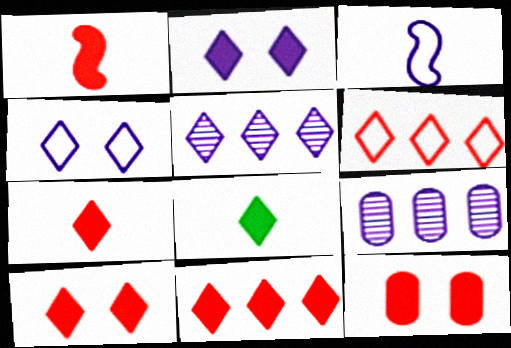[[1, 11, 12], 
[2, 3, 9], 
[2, 8, 11], 
[7, 10, 11]]